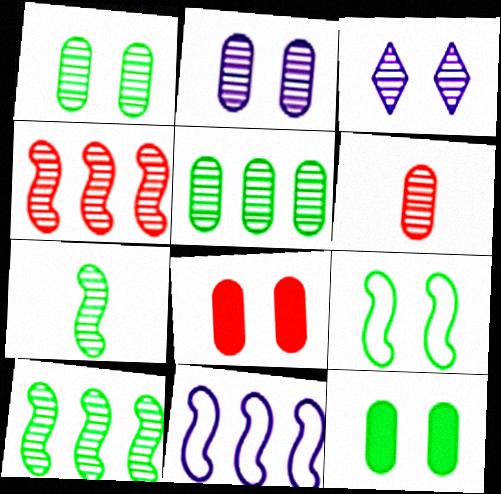[[2, 5, 6], 
[3, 6, 10], 
[3, 8, 9]]